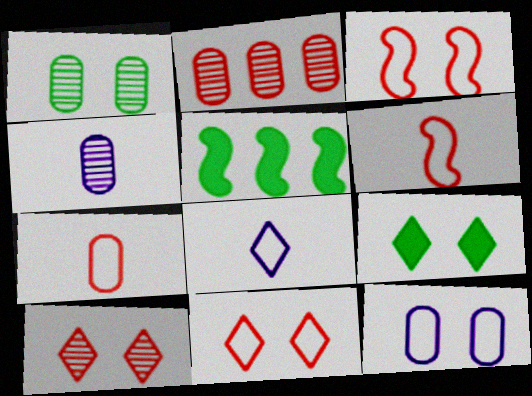[[1, 2, 4], 
[4, 5, 11]]